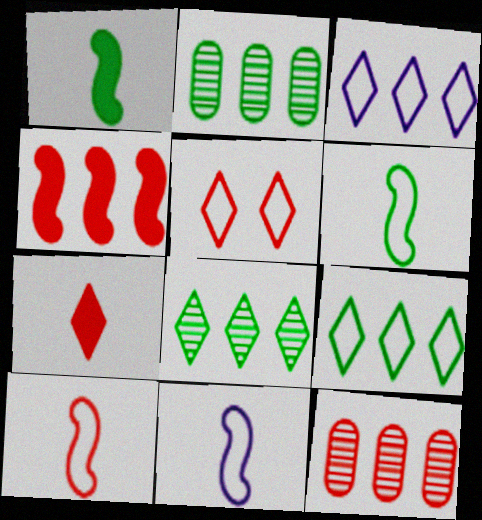[[2, 3, 4], 
[6, 10, 11]]